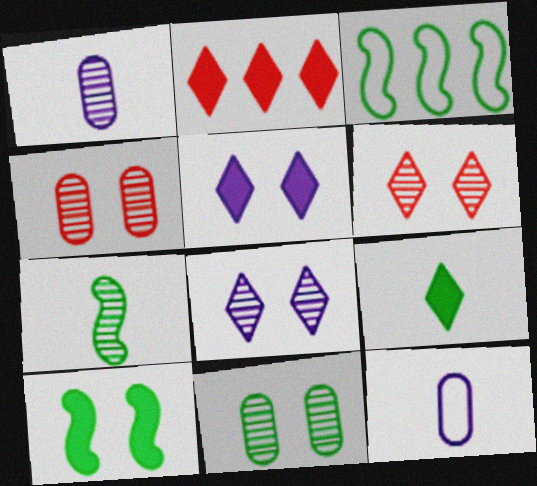[[2, 5, 9], 
[3, 7, 10], 
[3, 9, 11]]